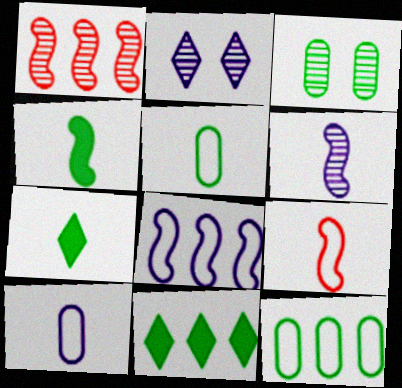[[4, 6, 9]]